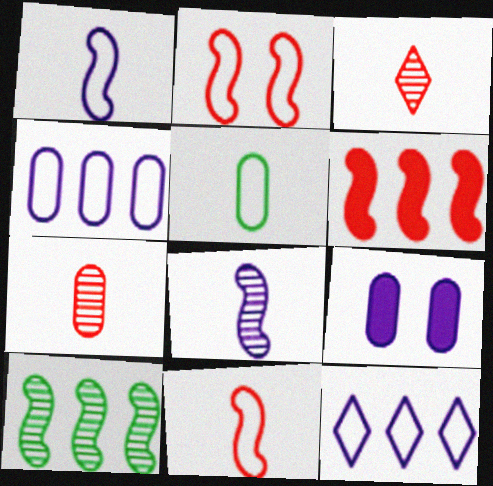[[2, 5, 12], 
[8, 9, 12]]